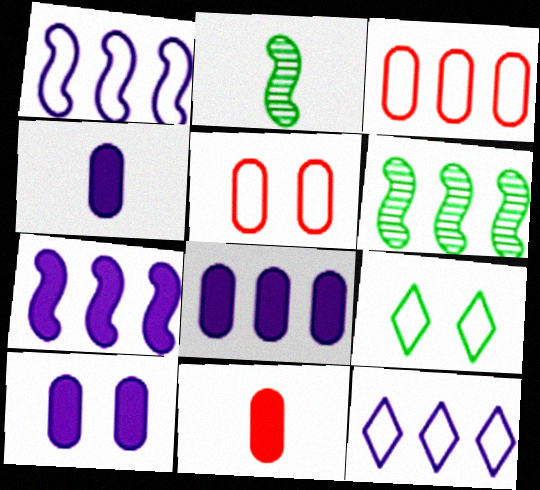[[4, 8, 10]]